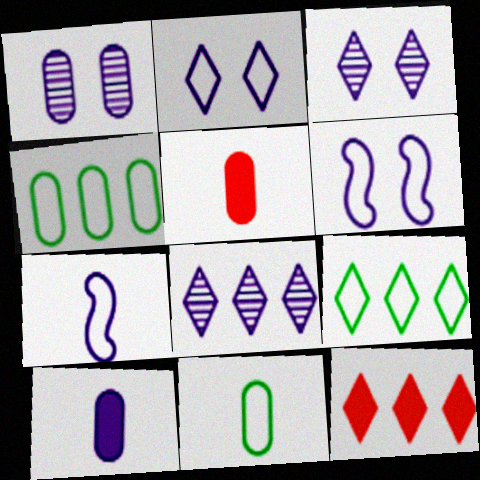[[1, 4, 5], 
[6, 8, 10], 
[8, 9, 12]]